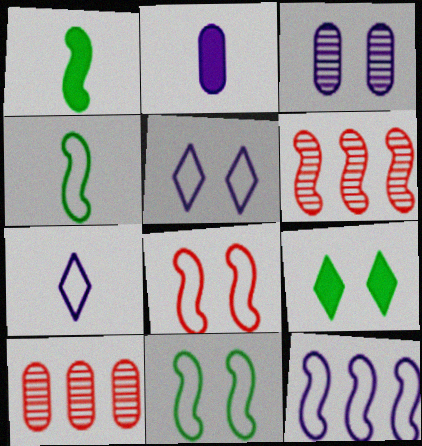[[1, 5, 10], 
[3, 8, 9], 
[4, 8, 12]]